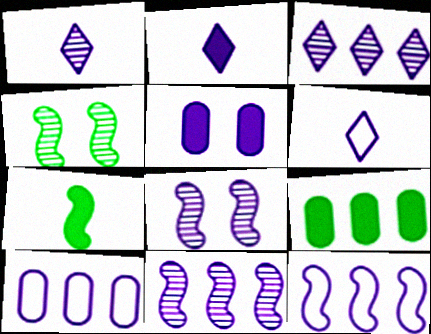[[1, 2, 6], 
[1, 5, 12], 
[2, 8, 10], 
[5, 6, 11]]